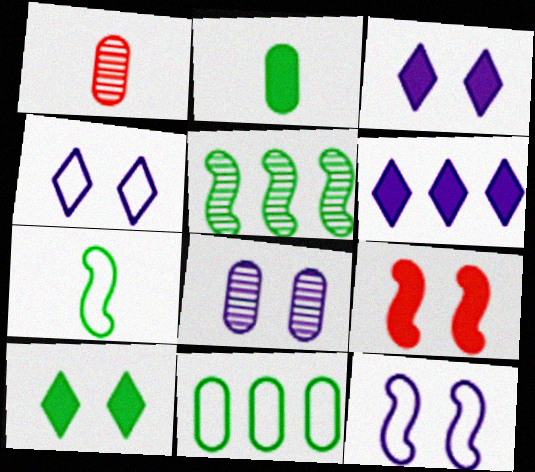[[2, 6, 9], 
[3, 8, 12]]